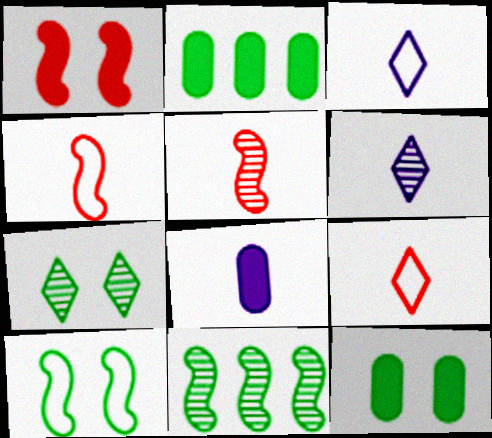[[7, 10, 12]]